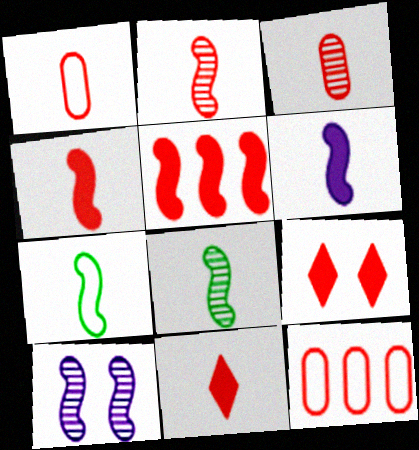[[1, 2, 11], 
[2, 6, 7], 
[2, 9, 12], 
[5, 7, 10]]